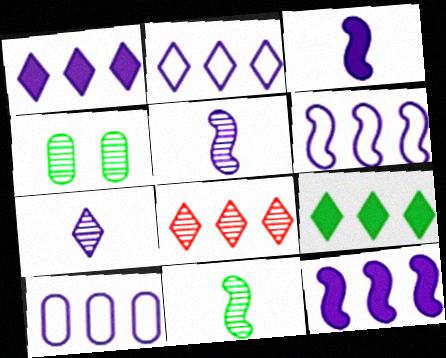[[2, 6, 10], 
[2, 8, 9], 
[4, 5, 8]]